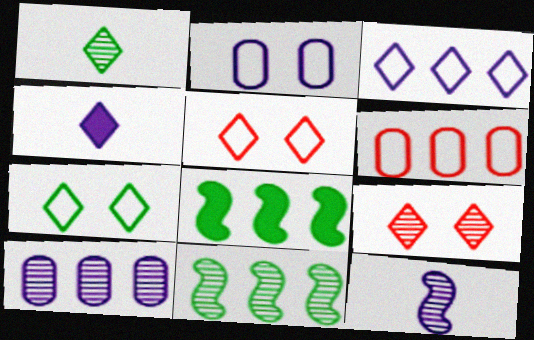[]